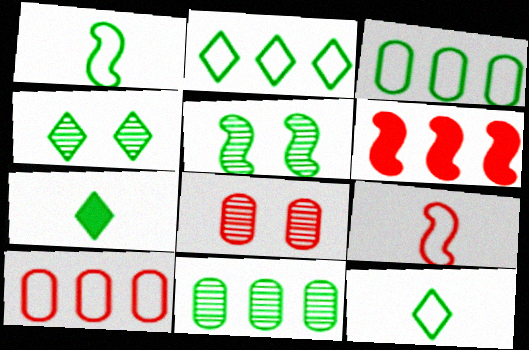[[2, 4, 7], 
[3, 5, 7]]